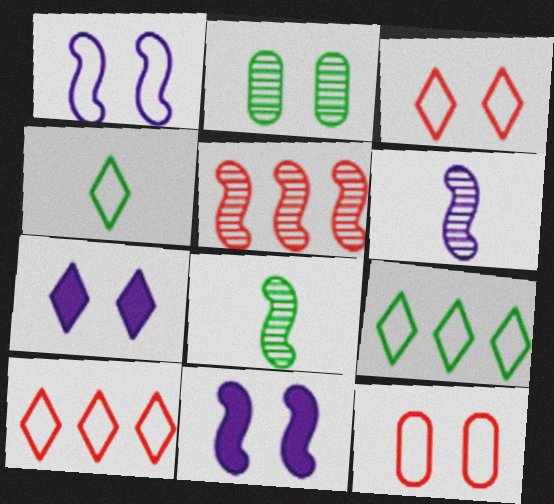[[2, 3, 11]]